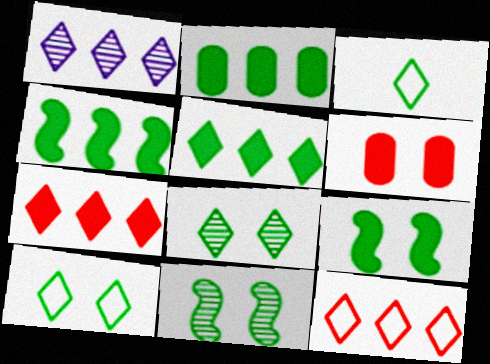[[1, 5, 12], 
[2, 3, 11], 
[2, 4, 5], 
[3, 5, 8]]